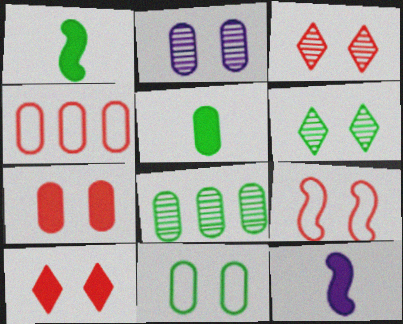[[2, 4, 5], 
[2, 7, 11], 
[3, 7, 9], 
[4, 6, 12], 
[5, 8, 11]]